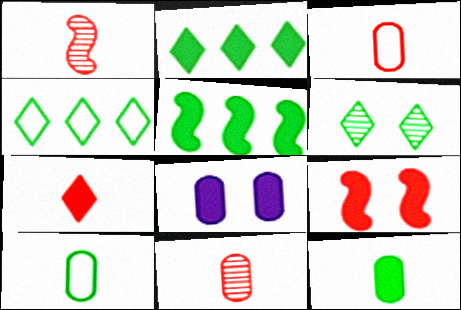[[1, 3, 7], 
[1, 4, 8], 
[5, 6, 10], 
[5, 7, 8]]